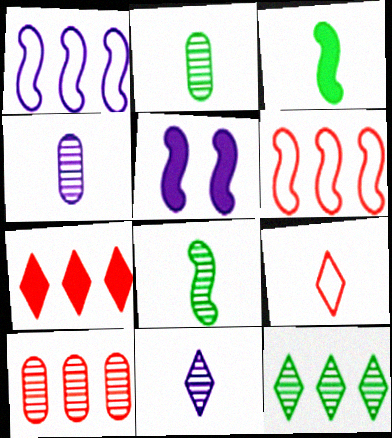[[3, 4, 9], 
[5, 6, 8], 
[6, 7, 10]]